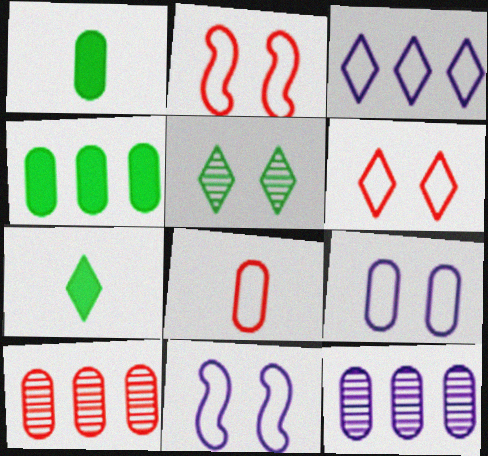[[1, 9, 10], 
[2, 7, 12], 
[7, 10, 11]]